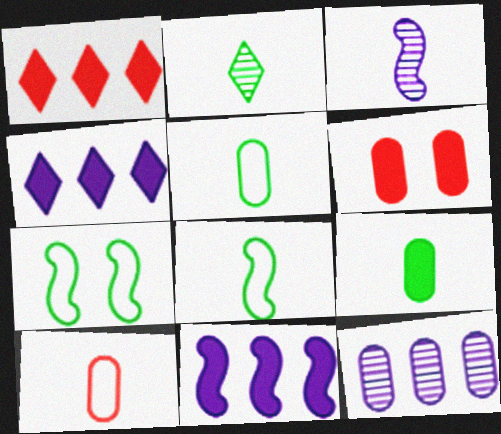[[2, 8, 9], 
[5, 6, 12]]